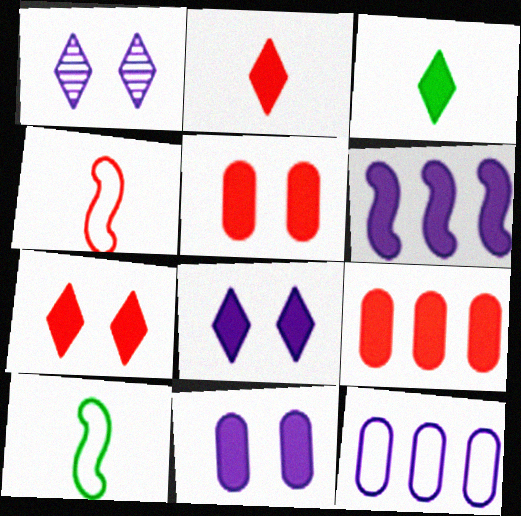[[1, 9, 10], 
[3, 5, 6]]